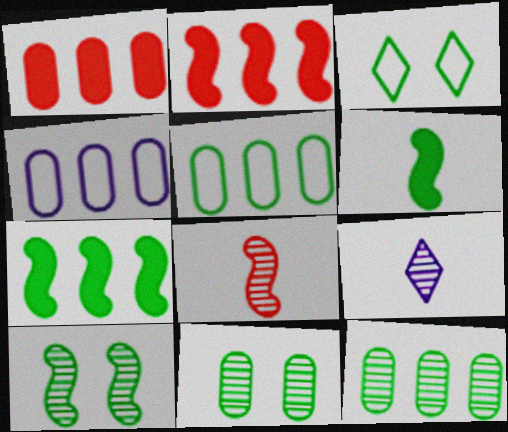[[1, 4, 12], 
[3, 6, 12]]